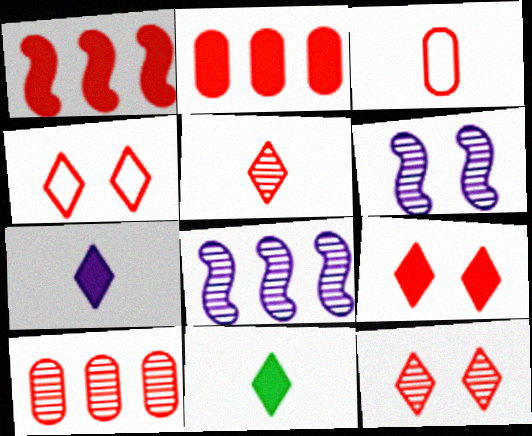[[1, 3, 12], 
[4, 9, 12]]